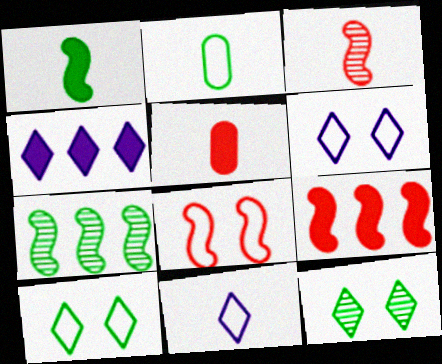[[3, 8, 9], 
[5, 6, 7]]